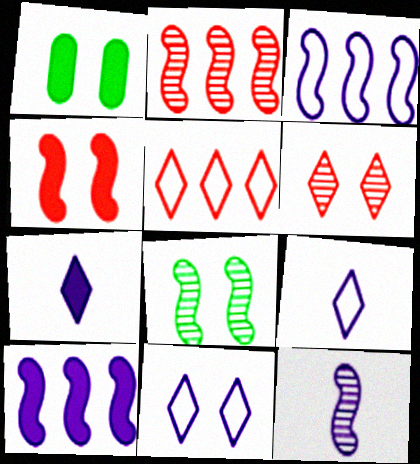[[1, 2, 9], 
[1, 5, 12], 
[2, 8, 12]]